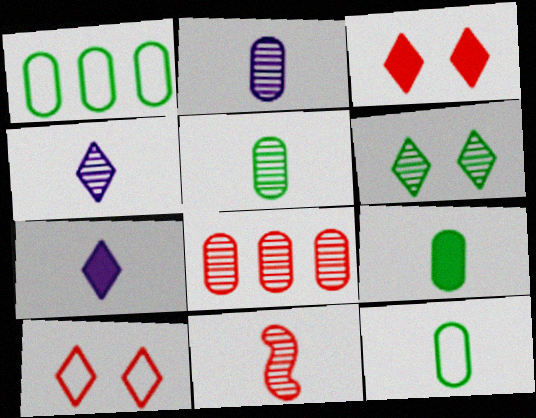[[4, 5, 11], 
[5, 9, 12], 
[7, 11, 12]]